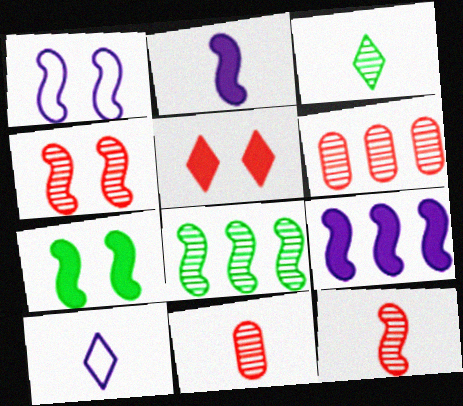[[1, 4, 7], 
[6, 7, 10]]